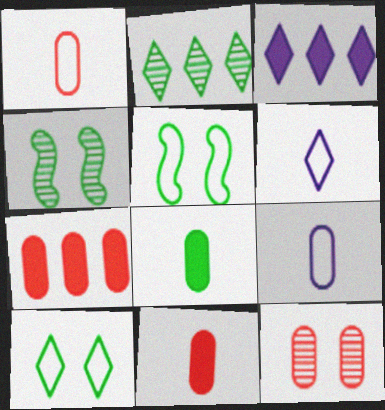[[1, 3, 4], 
[1, 7, 12], 
[2, 5, 8], 
[4, 6, 7]]